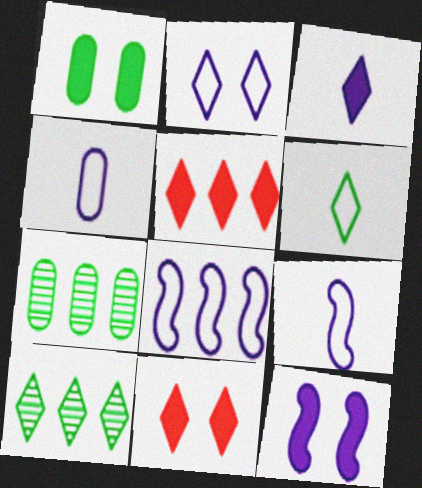[[1, 11, 12], 
[2, 4, 8], 
[5, 7, 8], 
[7, 9, 11]]